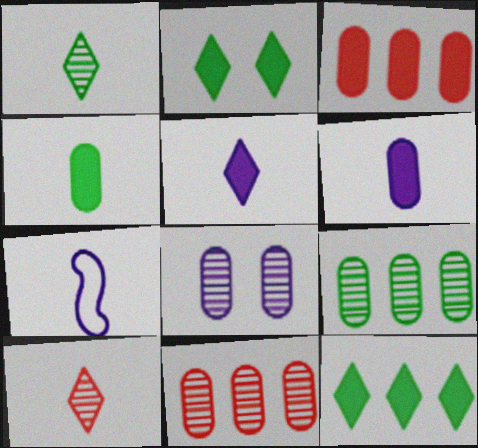[[2, 7, 11], 
[4, 7, 10]]